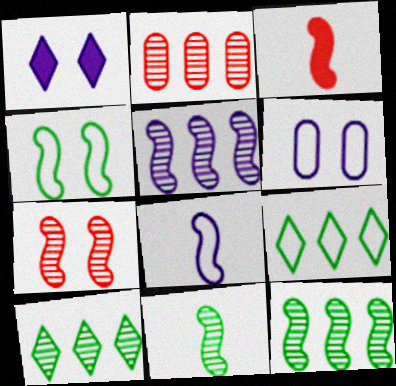[[2, 5, 10], 
[3, 4, 5], 
[3, 6, 10], 
[3, 8, 11], 
[5, 7, 11]]